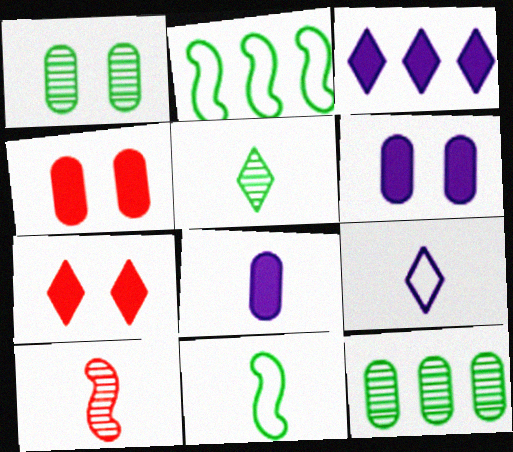[]